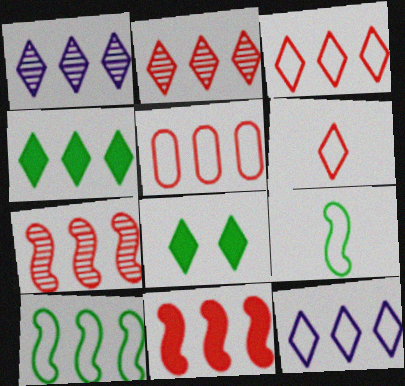[[1, 3, 4], 
[1, 6, 8], 
[2, 4, 12], 
[2, 5, 11], 
[5, 10, 12]]